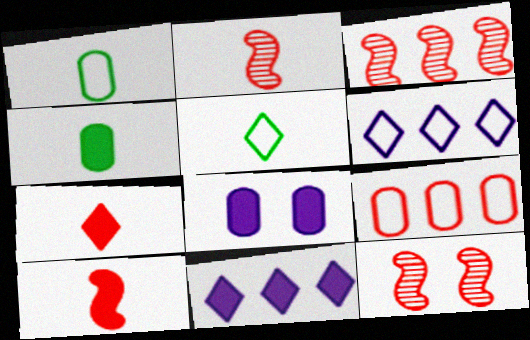[[1, 11, 12], 
[2, 3, 12], 
[3, 5, 8], 
[4, 6, 12], 
[7, 9, 12]]